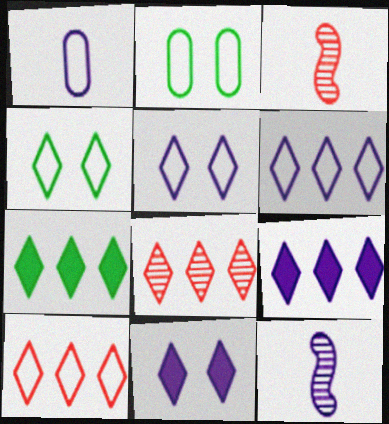[[2, 3, 9], 
[6, 7, 8]]